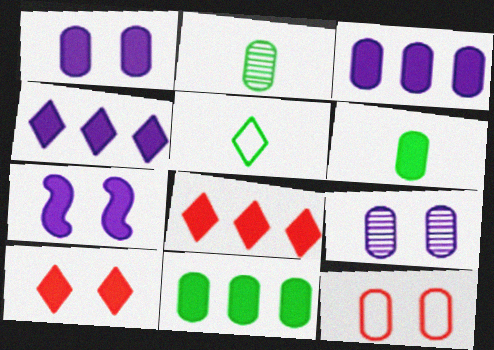[[2, 3, 12], 
[6, 7, 8]]